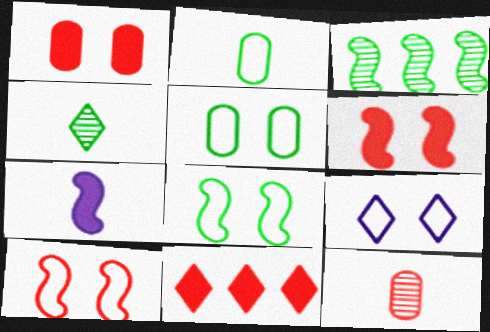[[3, 7, 10], 
[4, 9, 11], 
[5, 9, 10], 
[10, 11, 12]]